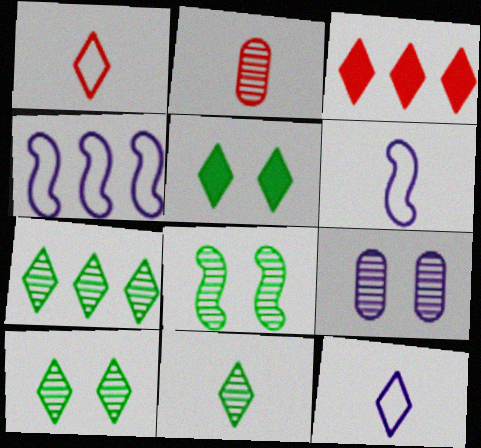[[2, 4, 5], 
[3, 10, 12], 
[7, 10, 11]]